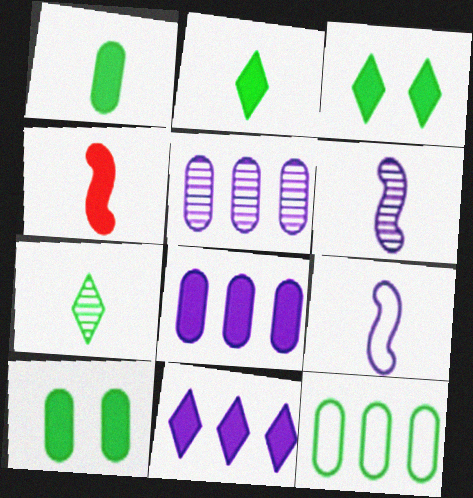[[3, 4, 8], 
[4, 10, 11]]